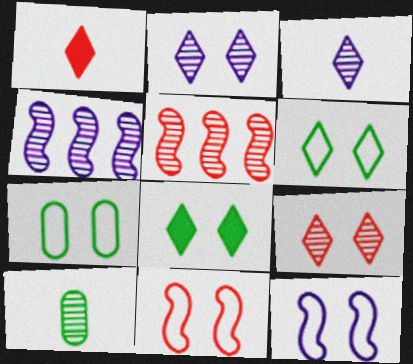[[1, 4, 7], 
[2, 5, 10], 
[4, 9, 10]]